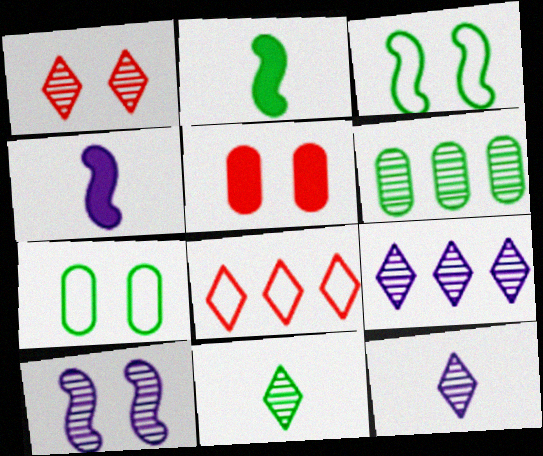[[1, 9, 11]]